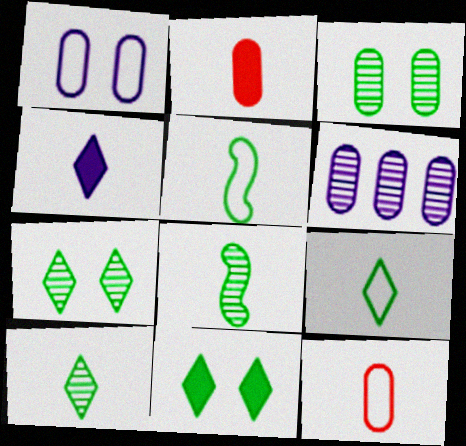[[4, 8, 12]]